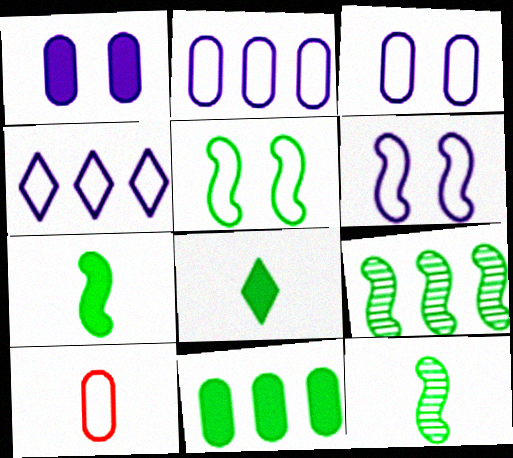[[4, 5, 10], 
[5, 7, 9]]